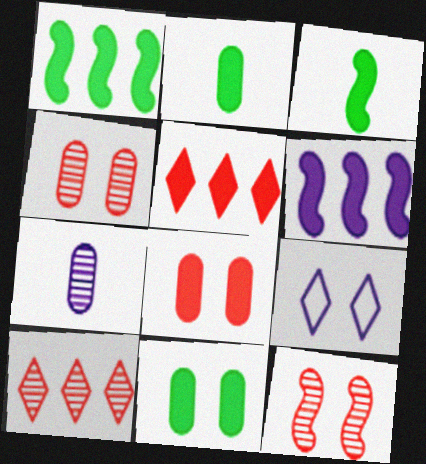[[6, 7, 9], 
[9, 11, 12]]